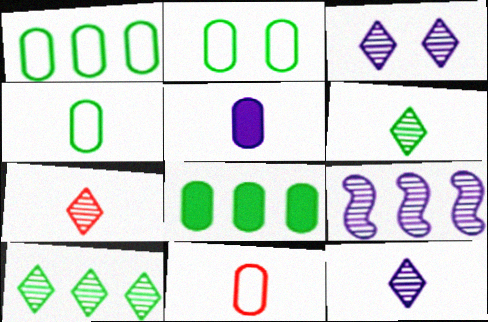[[1, 2, 4], 
[3, 7, 10], 
[6, 7, 12]]